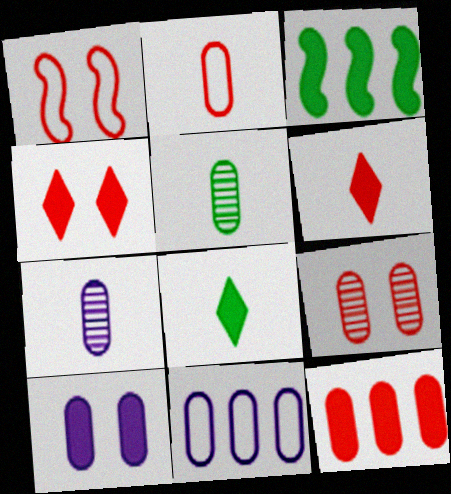[[1, 4, 9], 
[2, 9, 12], 
[3, 6, 10], 
[7, 10, 11]]